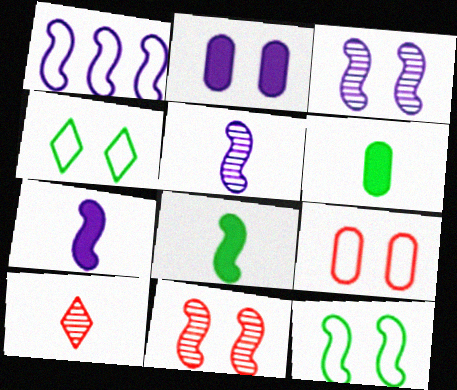[[1, 3, 7], 
[1, 8, 11], 
[2, 4, 11]]